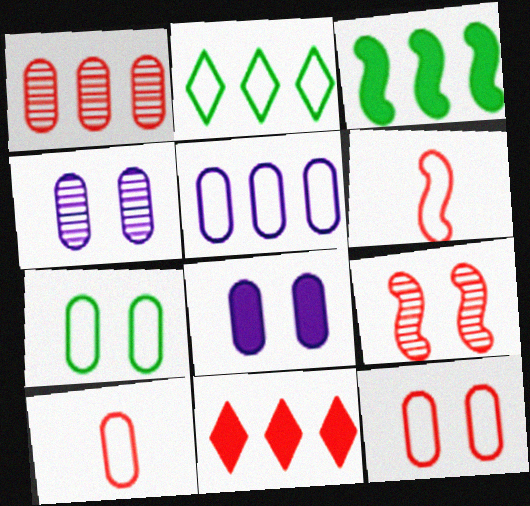[[5, 7, 10], 
[9, 10, 11]]